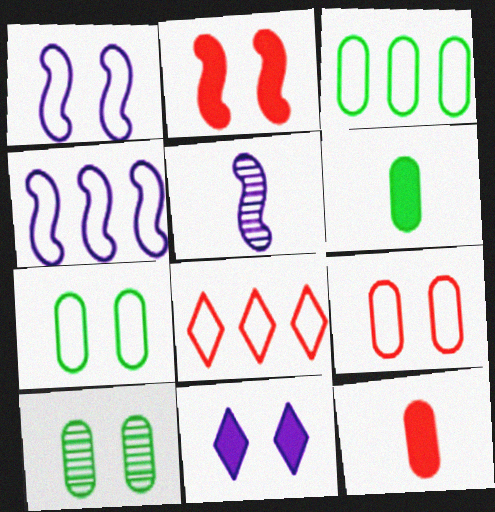[[3, 4, 8], 
[3, 6, 10]]